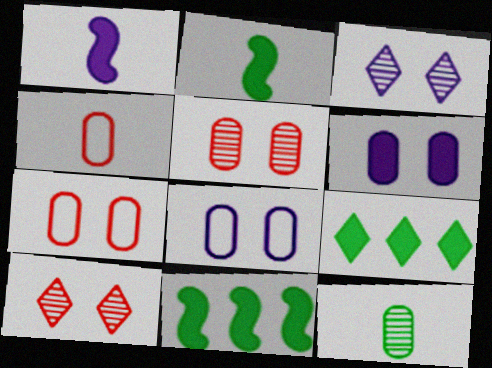[[3, 4, 11]]